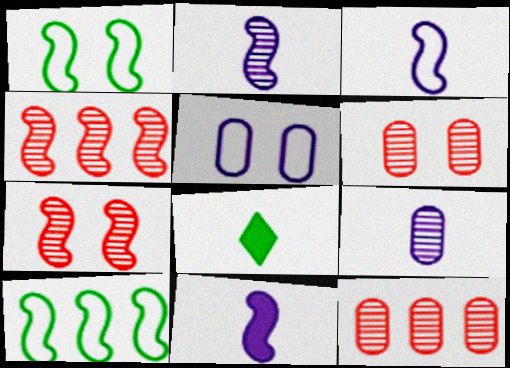[[1, 4, 11], 
[2, 3, 11], 
[4, 5, 8], 
[7, 10, 11]]